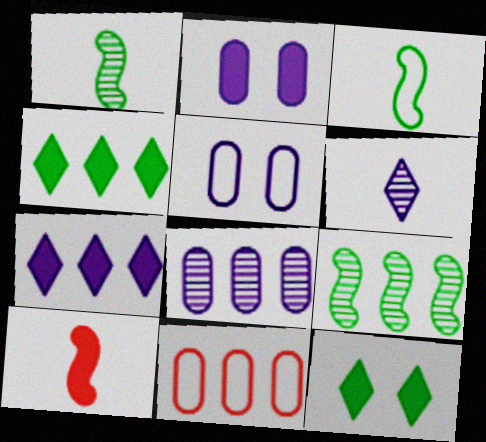[[2, 4, 10], 
[7, 9, 11]]